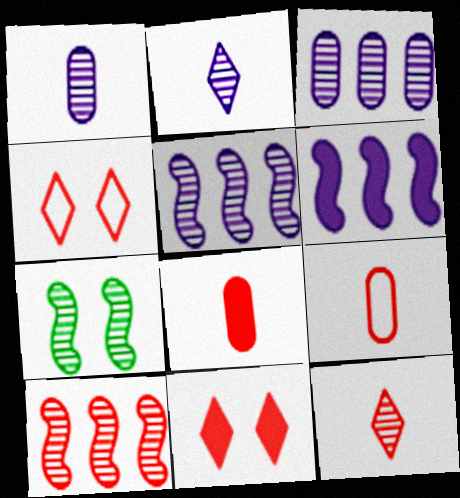[[3, 7, 12], 
[4, 8, 10], 
[9, 10, 11]]